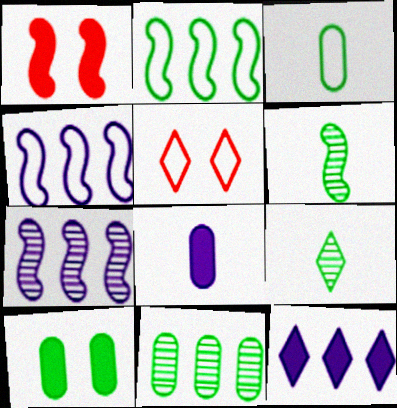[[1, 4, 6], 
[2, 9, 10], 
[3, 4, 5], 
[3, 10, 11], 
[5, 9, 12]]